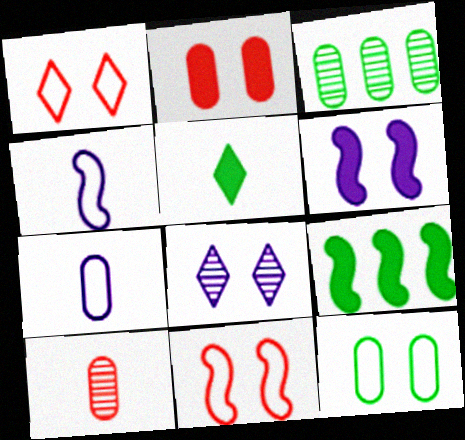[[2, 3, 7], 
[4, 5, 10]]